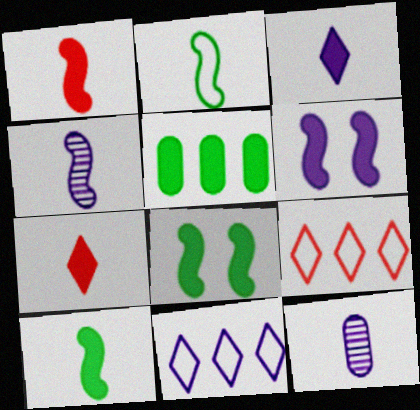[[1, 2, 4], 
[2, 7, 12], 
[5, 6, 7], 
[6, 11, 12], 
[8, 9, 12]]